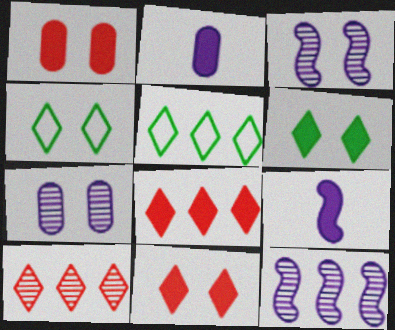[[1, 3, 4]]